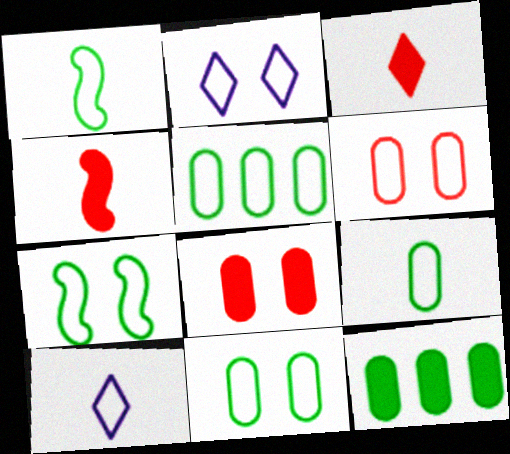[[2, 6, 7], 
[5, 9, 11]]